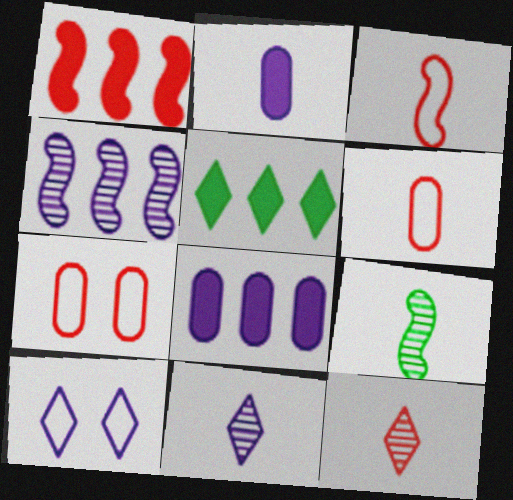[[1, 5, 8], 
[1, 7, 12], 
[2, 4, 10], 
[5, 10, 12]]